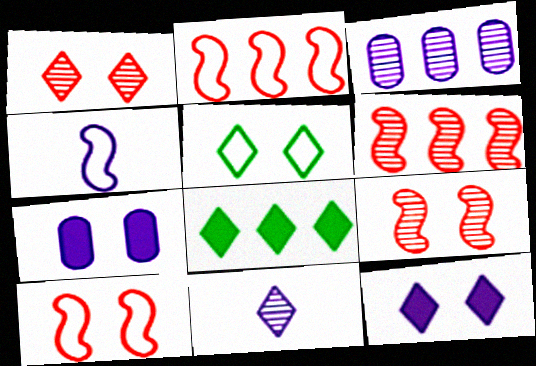[[1, 5, 12], 
[2, 3, 8], 
[3, 4, 12], 
[5, 7, 9]]